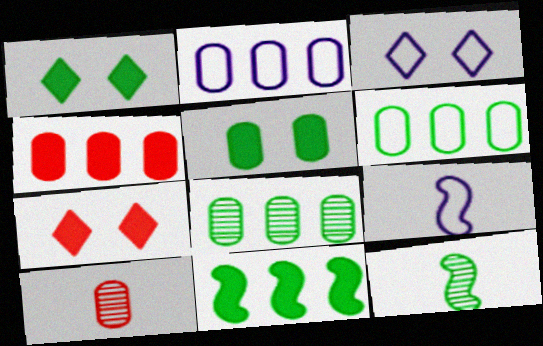[[1, 6, 12], 
[2, 3, 9], 
[2, 4, 8], 
[2, 5, 10], 
[2, 7, 12], 
[3, 4, 12], 
[3, 10, 11], 
[7, 8, 9]]